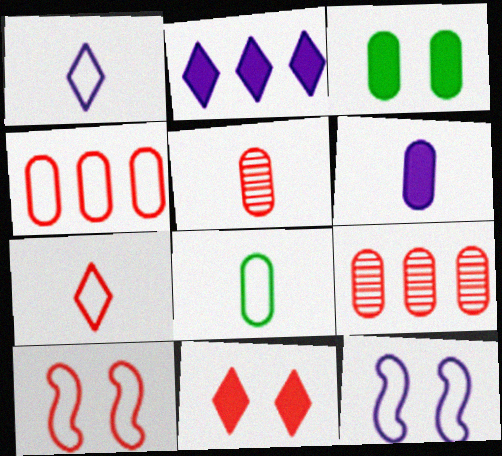[[4, 7, 10], 
[5, 6, 8]]